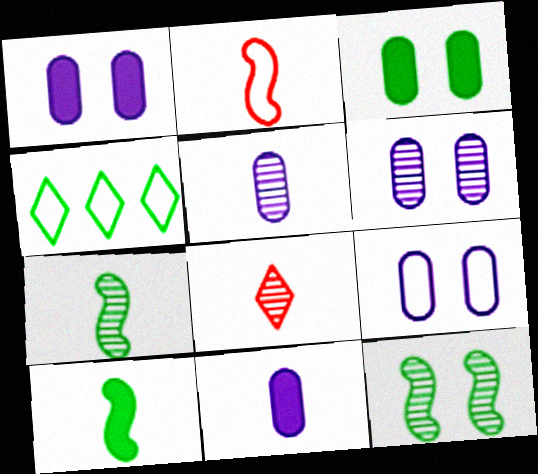[[1, 6, 9], 
[2, 4, 9], 
[3, 4, 7], 
[5, 7, 8]]